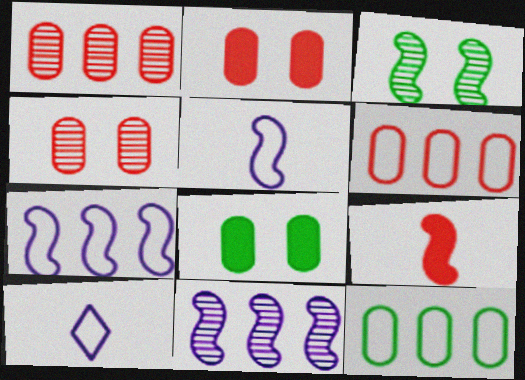[[3, 7, 9]]